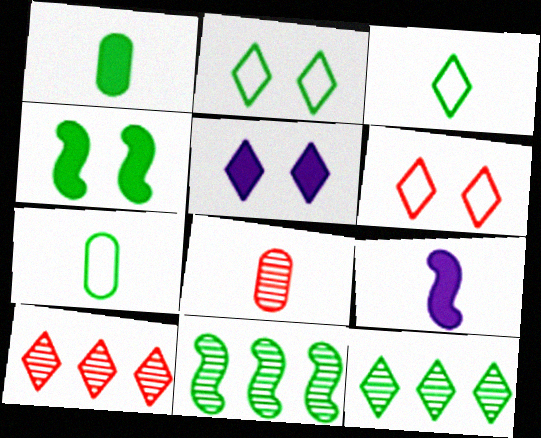[[1, 2, 11], 
[3, 5, 10], 
[3, 8, 9], 
[4, 7, 12]]